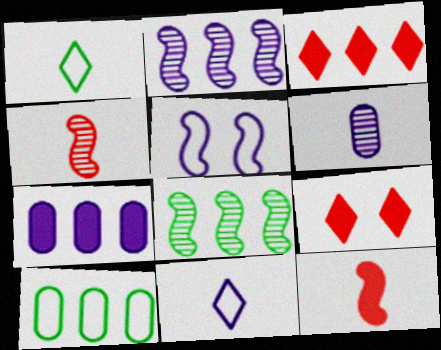[[1, 6, 12], 
[2, 3, 10], 
[5, 8, 12]]